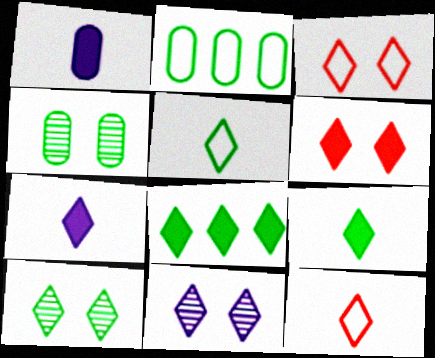[[5, 8, 10], 
[6, 7, 8], 
[8, 11, 12]]